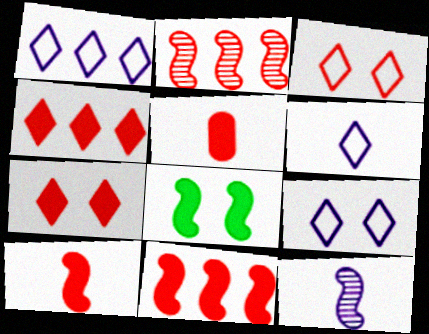[[1, 6, 9], 
[2, 3, 5], 
[5, 7, 11]]